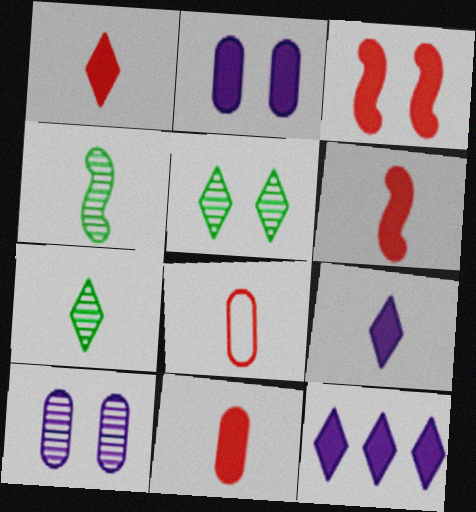[[1, 6, 11], 
[4, 8, 9]]